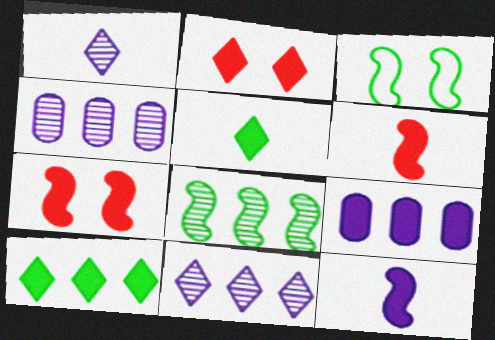[[5, 7, 9]]